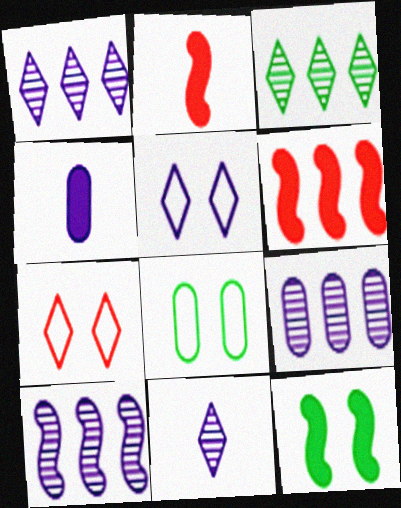[[1, 2, 8], 
[1, 9, 10], 
[4, 5, 10], 
[6, 8, 11]]